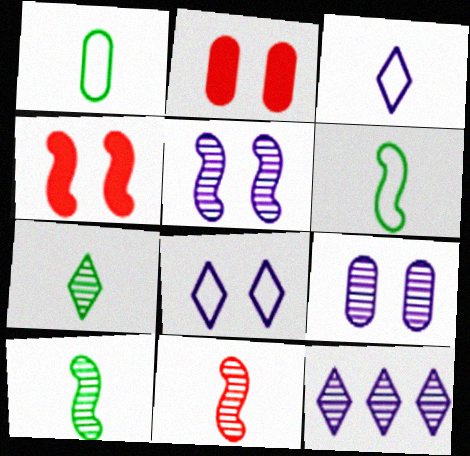[[1, 4, 12], 
[2, 6, 12]]